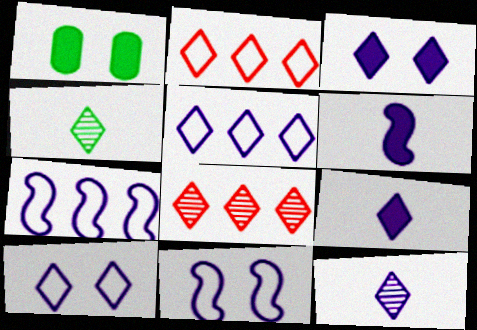[[2, 3, 4], 
[3, 5, 12]]